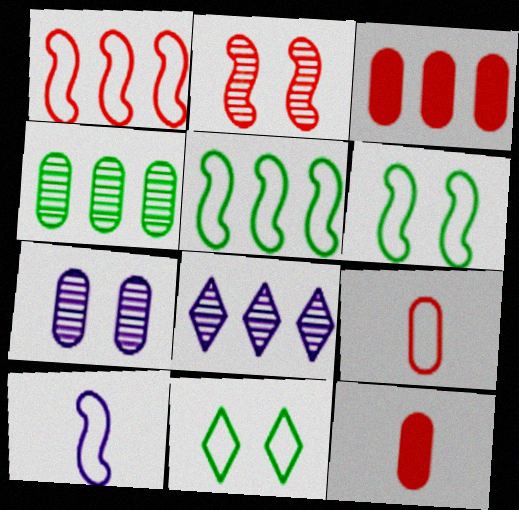[[1, 6, 10], 
[3, 5, 8], 
[6, 8, 12]]